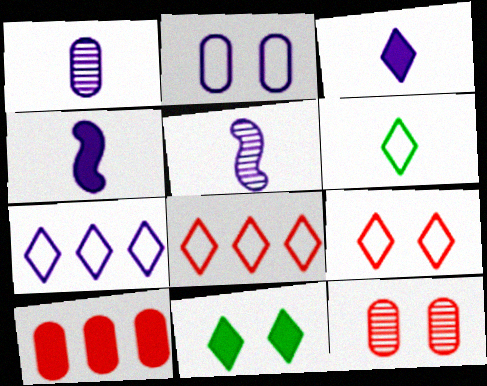[[4, 10, 11], 
[6, 7, 9]]